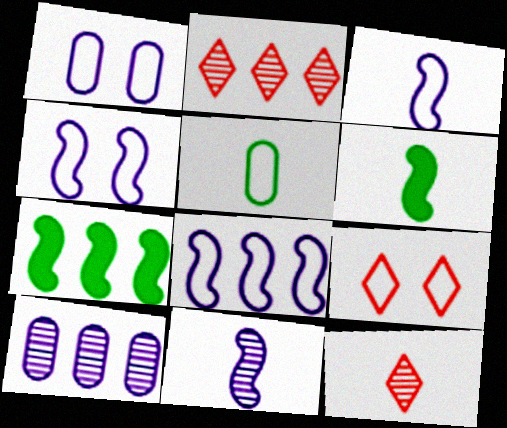[[1, 2, 6], 
[1, 7, 12], 
[3, 4, 8], 
[5, 8, 9], 
[6, 9, 10]]